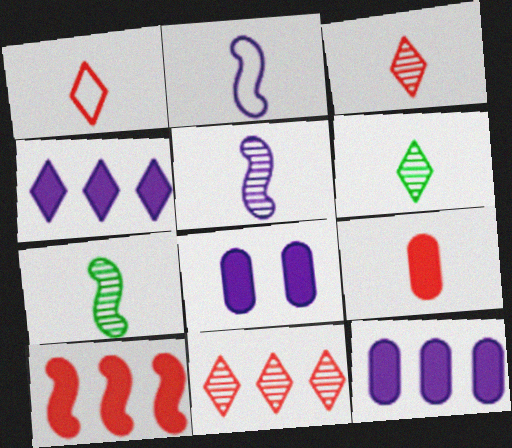[[2, 6, 9]]